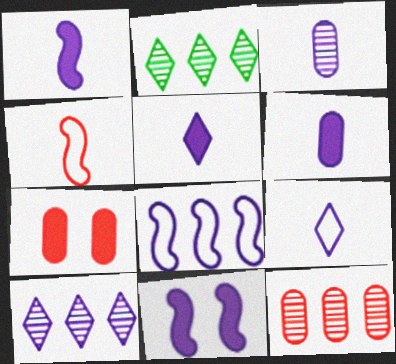[[1, 3, 9], 
[1, 5, 6]]